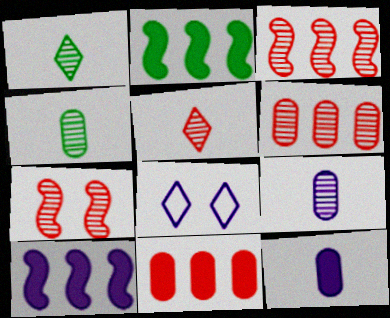[[5, 6, 7], 
[8, 9, 10]]